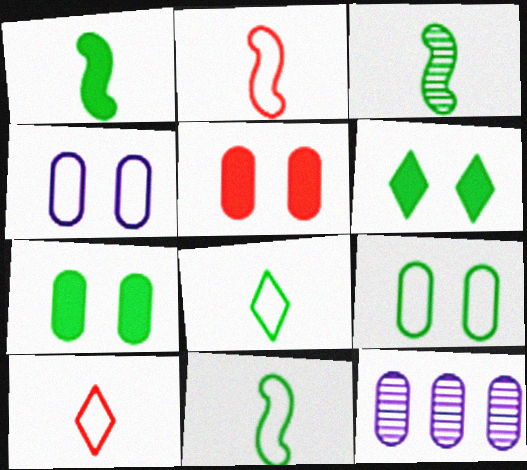[[1, 3, 11], 
[2, 6, 12]]